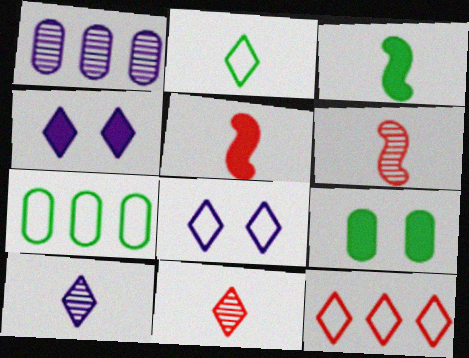[[2, 8, 12], 
[4, 6, 7]]